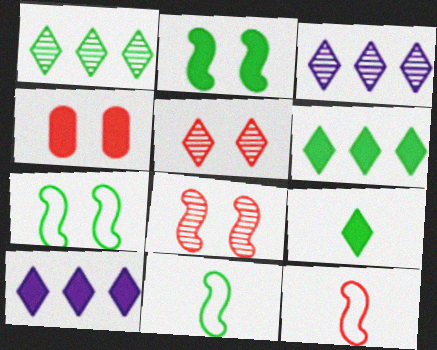[[3, 4, 11]]